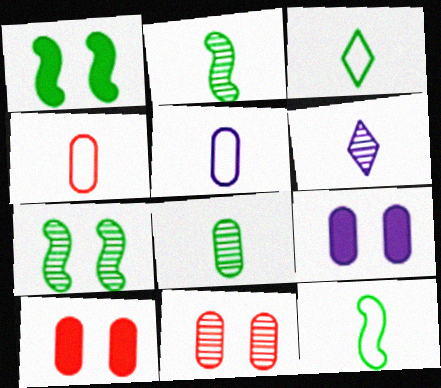[]